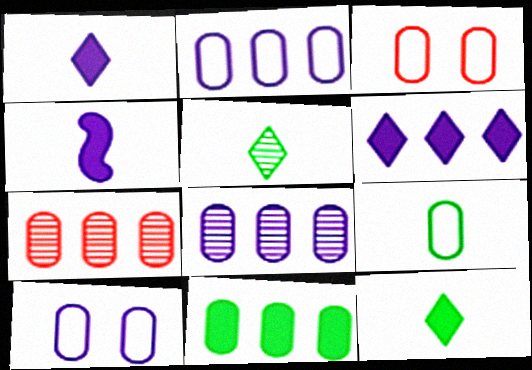[[2, 3, 9], 
[2, 7, 11]]